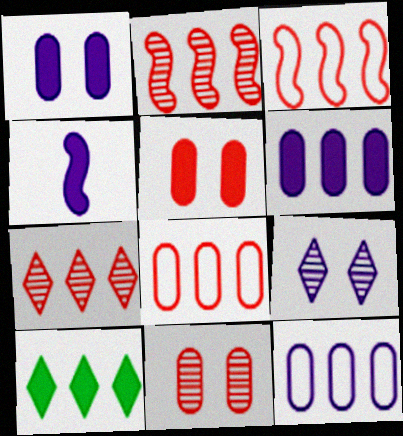[[2, 10, 12], 
[4, 5, 10], 
[4, 9, 12]]